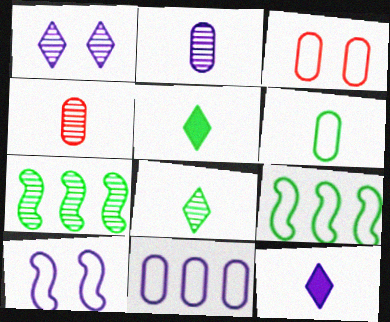[[1, 4, 7], 
[3, 6, 11], 
[3, 7, 12]]